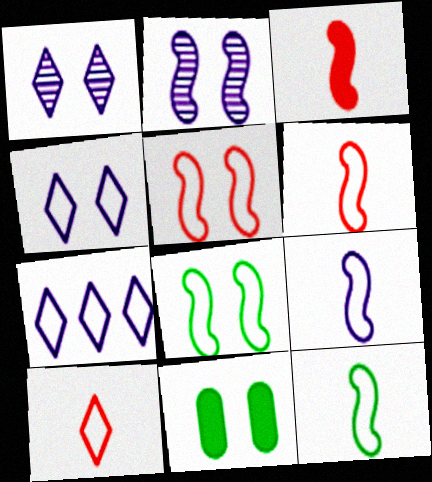[[1, 5, 11], 
[6, 9, 12]]